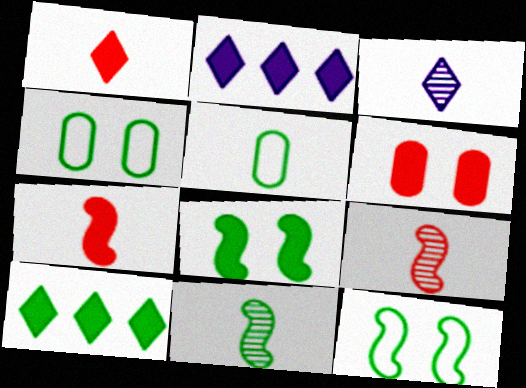[[2, 4, 9], 
[3, 5, 7], 
[4, 10, 11]]